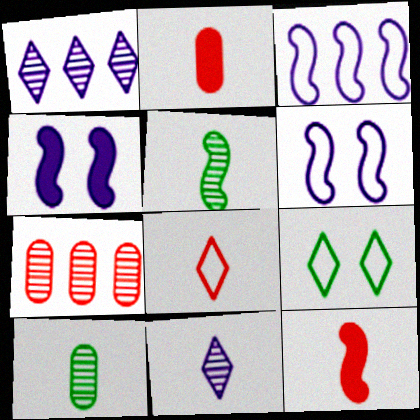[]